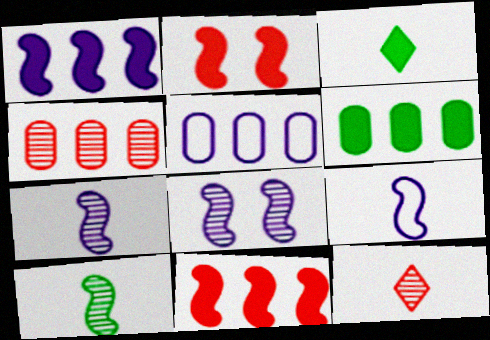[[1, 8, 9], 
[4, 5, 6]]